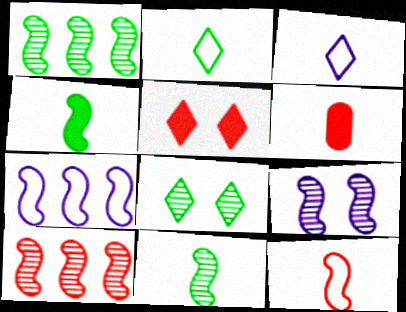[[3, 6, 11], 
[6, 7, 8], 
[9, 10, 11]]